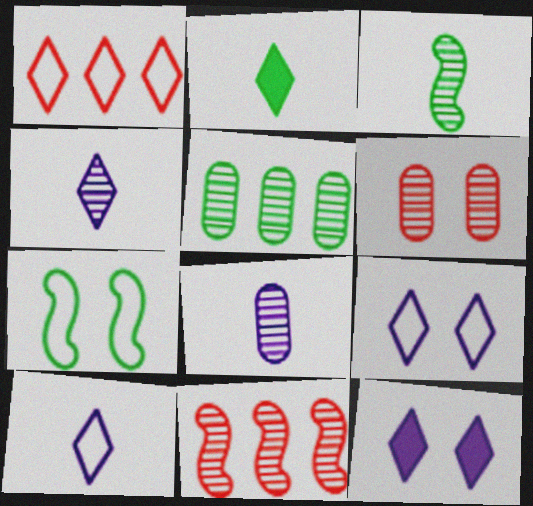[[2, 5, 7], 
[5, 6, 8], 
[6, 7, 12]]